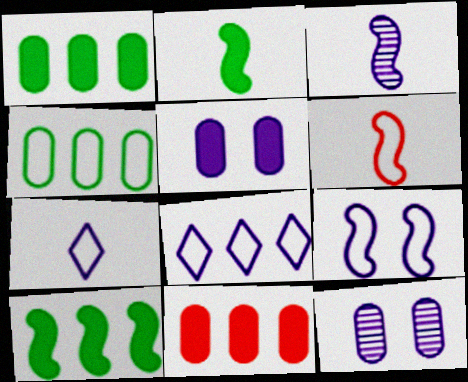[[2, 3, 6], 
[3, 5, 8]]